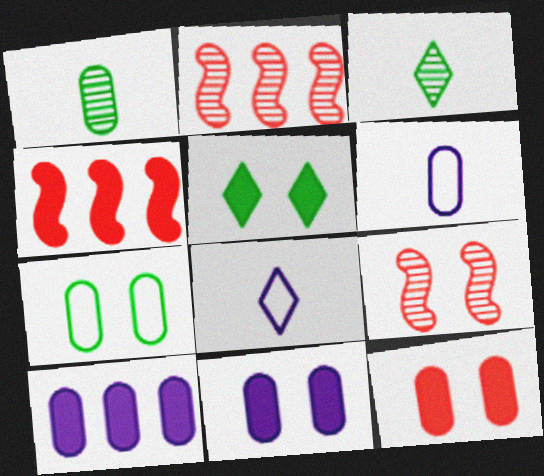[[2, 5, 6]]